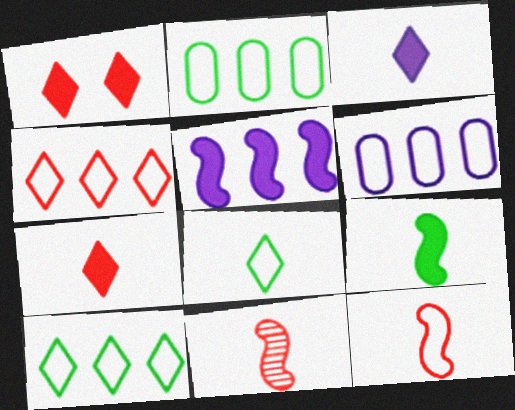[]